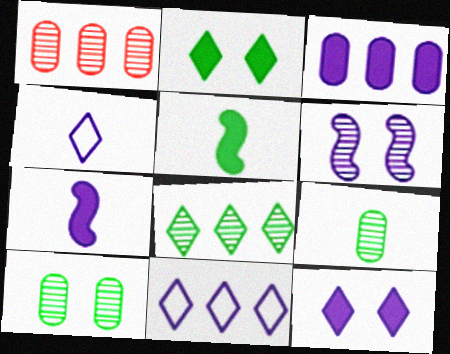[[3, 4, 6], 
[3, 7, 12]]